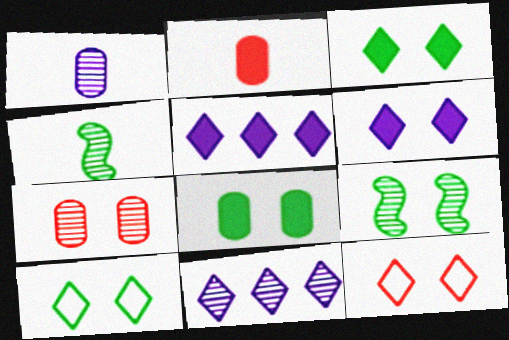[[4, 7, 11], 
[8, 9, 10]]